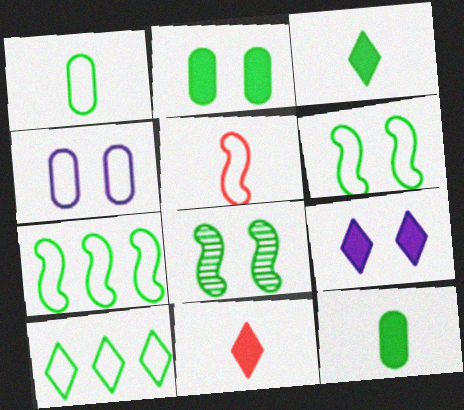[[1, 6, 10], 
[4, 5, 10], 
[8, 10, 12]]